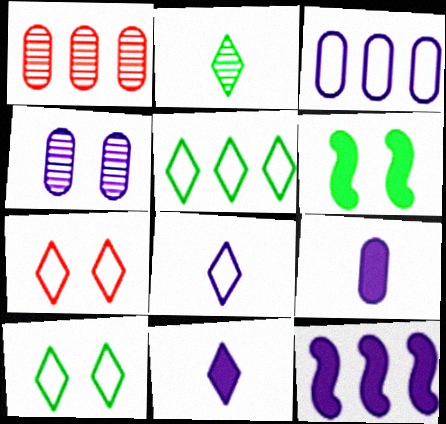[[1, 5, 12], 
[1, 6, 8], 
[3, 4, 9], 
[4, 6, 7], 
[4, 8, 12], 
[5, 7, 8]]